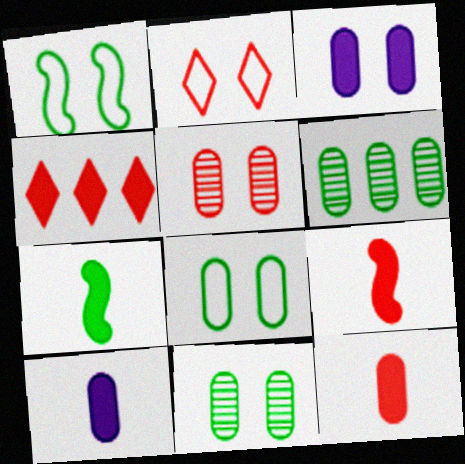[[3, 4, 7], 
[3, 5, 8]]